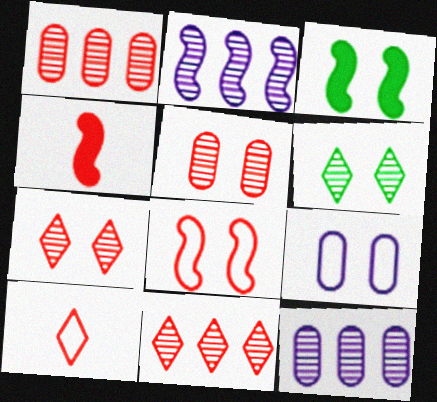[[3, 7, 9], 
[3, 10, 12]]